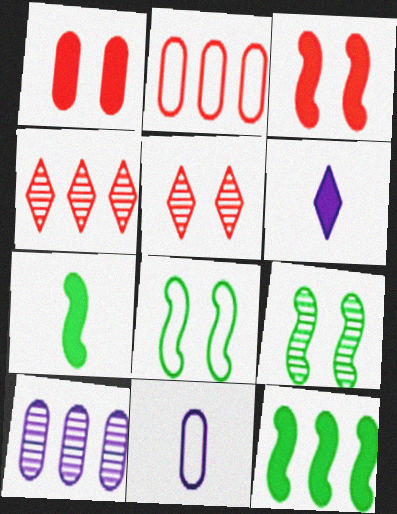[[1, 6, 12], 
[2, 6, 9], 
[5, 11, 12]]